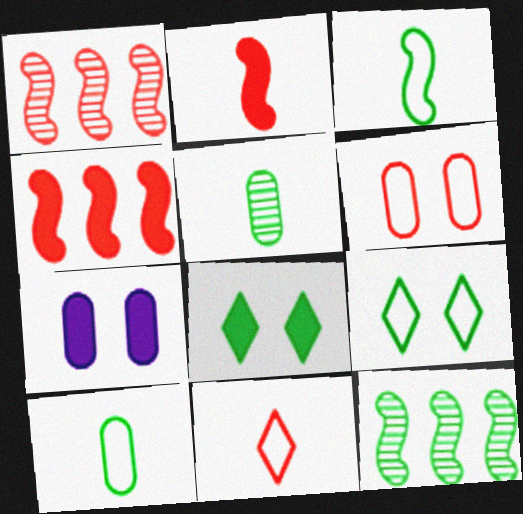[[7, 11, 12], 
[8, 10, 12]]